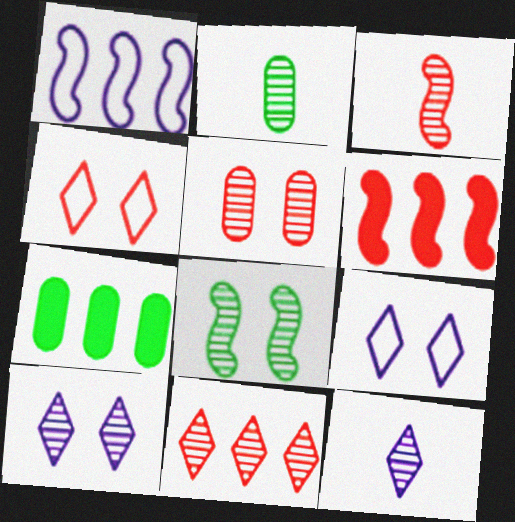[[1, 7, 11], 
[2, 3, 12], 
[2, 6, 9], 
[3, 5, 11], 
[3, 7, 9], 
[5, 8, 10]]